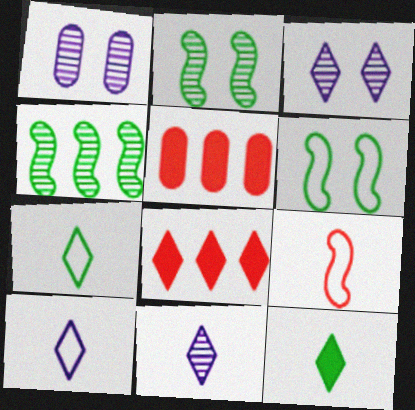[[2, 5, 10], 
[3, 7, 8], 
[5, 6, 11]]